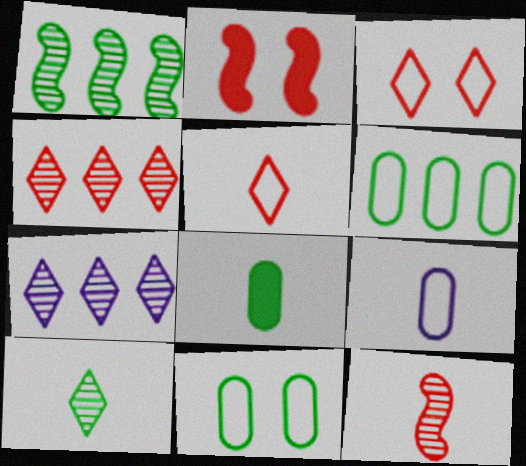[]